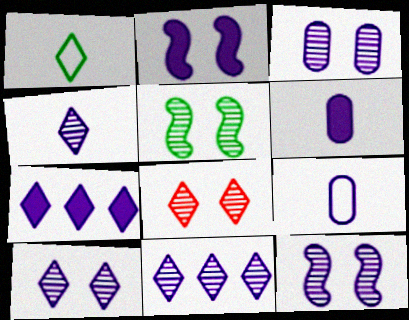[[1, 7, 8], 
[2, 6, 7], 
[2, 9, 11], 
[3, 5, 8], 
[3, 10, 12], 
[4, 10, 11], 
[7, 9, 12]]